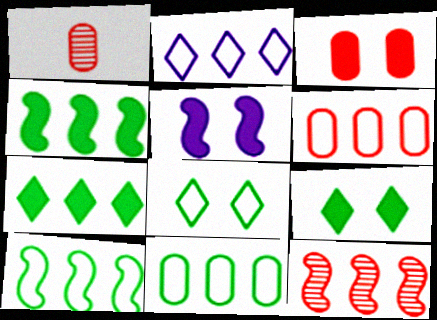[[1, 3, 6], 
[2, 6, 10], 
[3, 5, 9]]